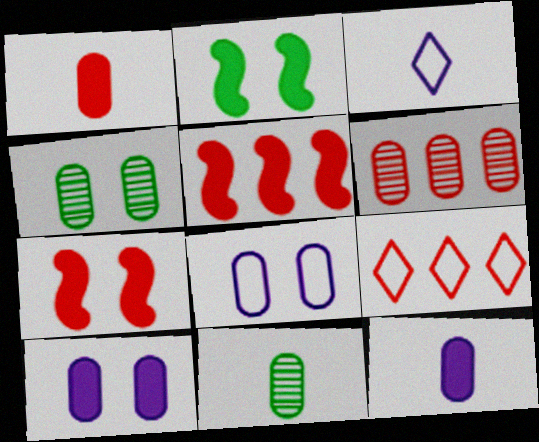[[2, 3, 6], 
[3, 4, 5], 
[5, 6, 9]]